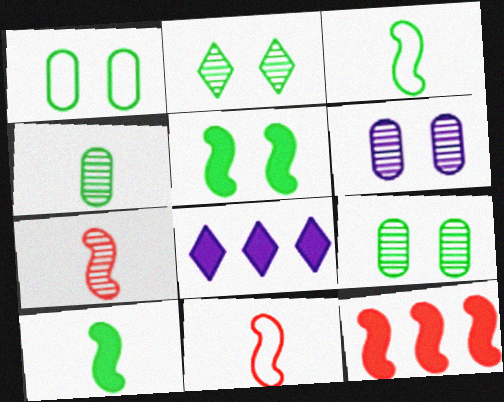[[1, 2, 5], 
[1, 7, 8], 
[8, 9, 11]]